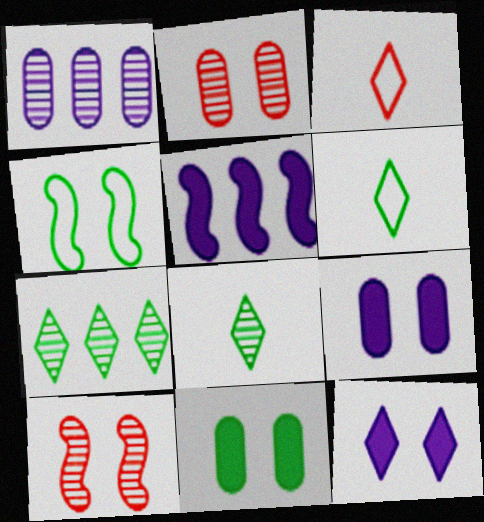[[1, 8, 10], 
[2, 4, 12], 
[2, 5, 6], 
[3, 7, 12]]